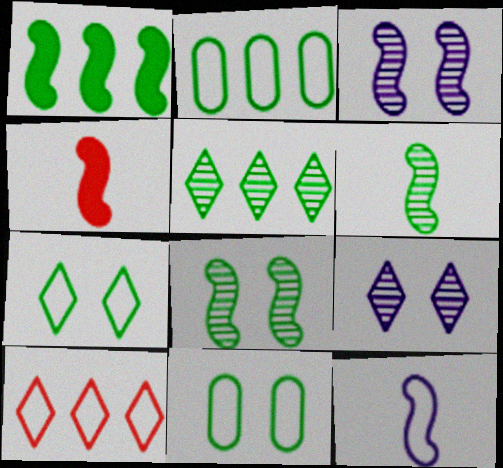[[1, 2, 5], 
[2, 4, 9], 
[4, 6, 12], 
[10, 11, 12]]